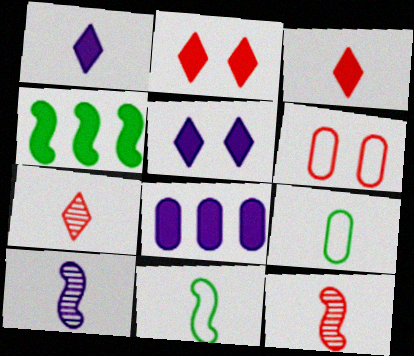[[1, 9, 12], 
[3, 9, 10]]